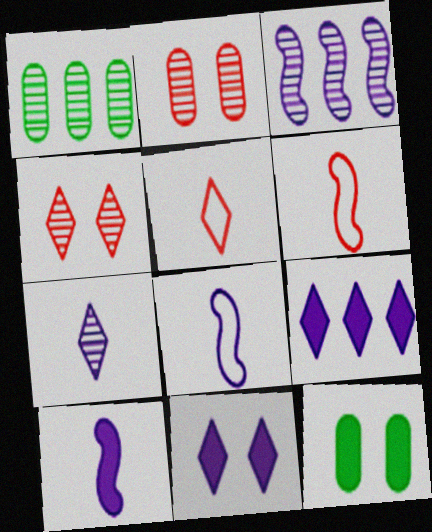[[1, 6, 11], 
[3, 5, 12]]